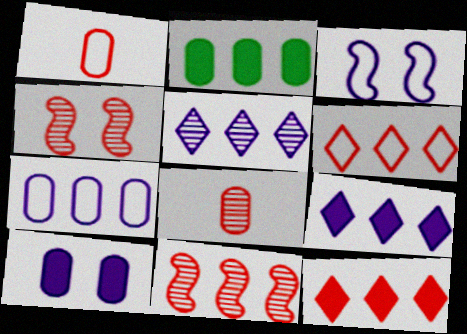[[1, 4, 12]]